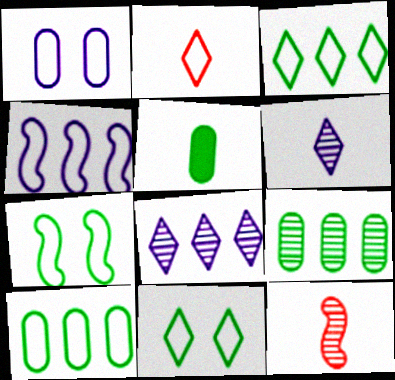[]